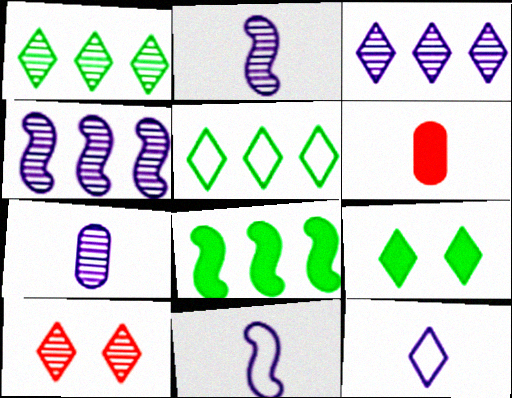[]